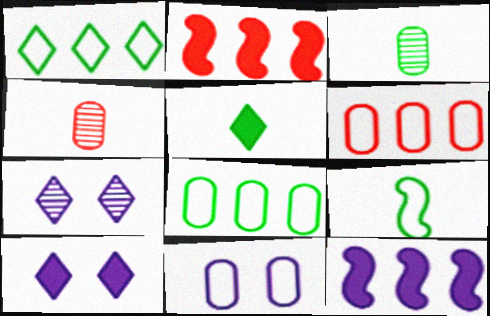[[3, 5, 9]]